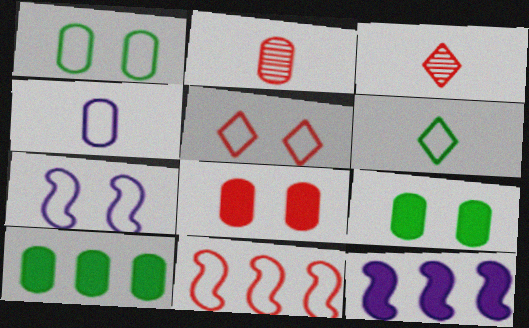[[1, 3, 12], 
[1, 5, 7], 
[3, 7, 10], 
[3, 8, 11]]